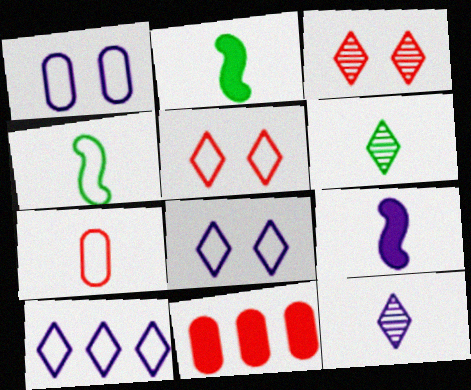[[2, 7, 12], 
[6, 7, 9]]